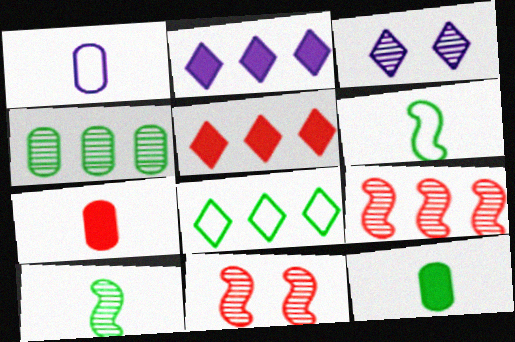[]